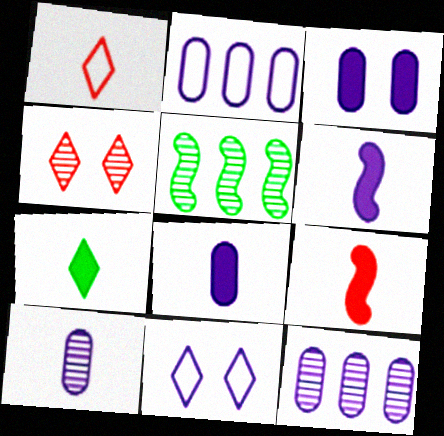[[1, 3, 5], 
[2, 3, 10], 
[4, 5, 10], 
[6, 11, 12], 
[7, 8, 9]]